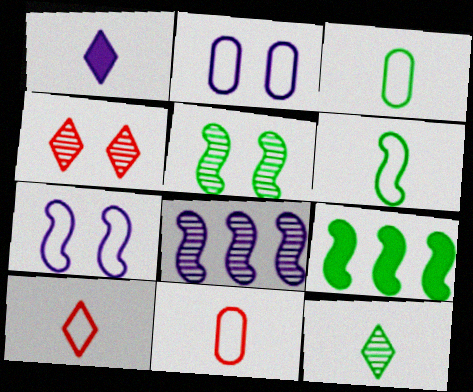[[1, 2, 8], 
[1, 10, 12], 
[5, 6, 9]]